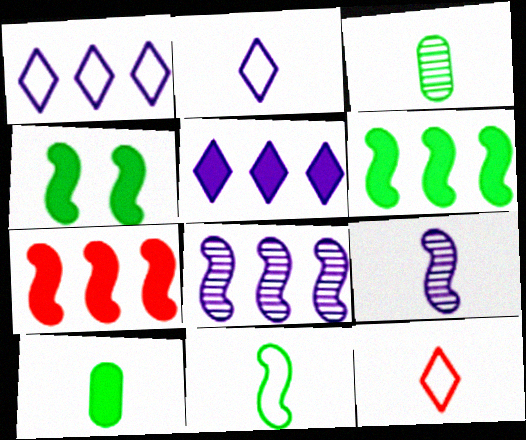[[9, 10, 12]]